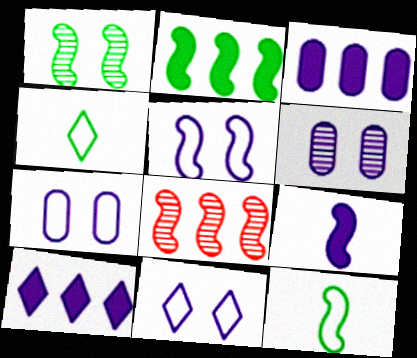[[1, 2, 12], 
[5, 7, 11]]